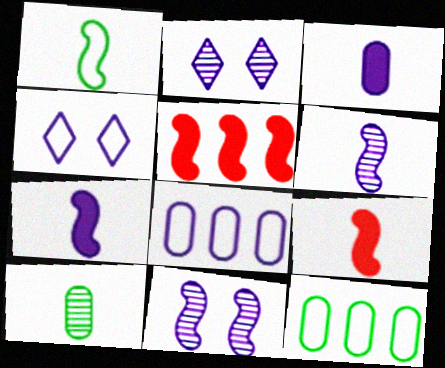[[1, 5, 11], 
[1, 6, 9], 
[2, 7, 8], 
[2, 9, 12], 
[4, 5, 10]]